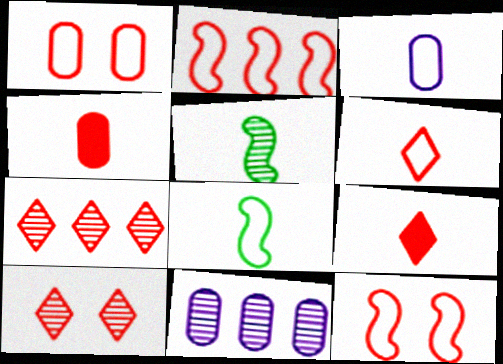[[1, 2, 6], 
[2, 4, 10], 
[3, 5, 9], 
[3, 6, 8], 
[4, 7, 12], 
[5, 10, 11]]